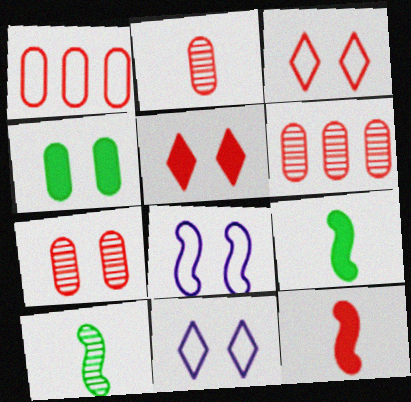[[2, 6, 7], 
[3, 6, 12], 
[6, 9, 11]]